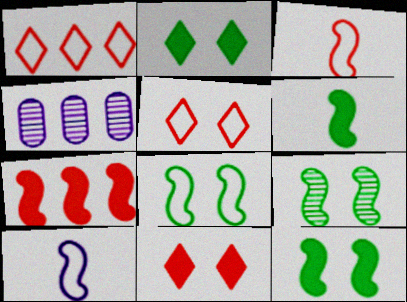[[2, 3, 4], 
[4, 5, 6], 
[7, 9, 10], 
[8, 9, 12]]